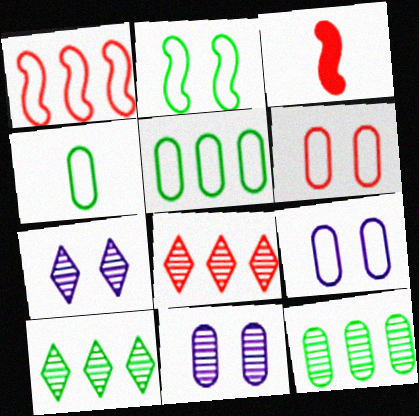[[3, 5, 7], 
[3, 6, 8], 
[3, 9, 10]]